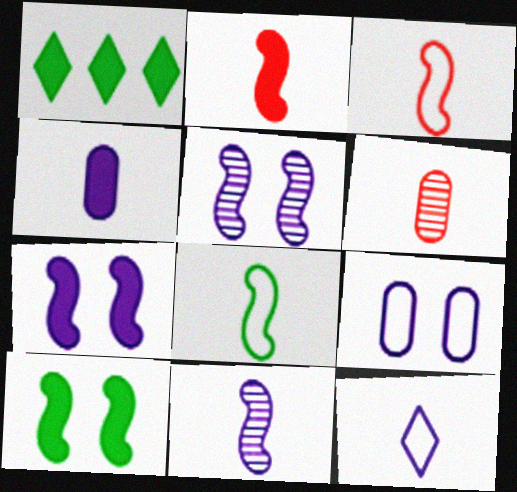[[2, 8, 11], 
[4, 11, 12]]